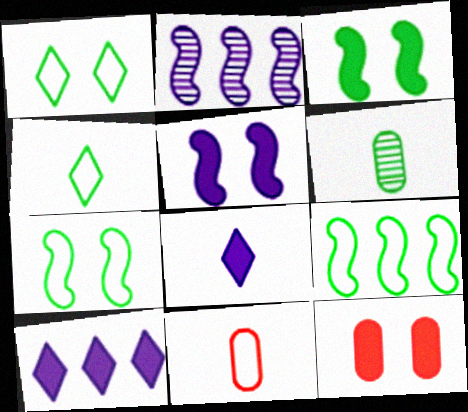[[2, 4, 12]]